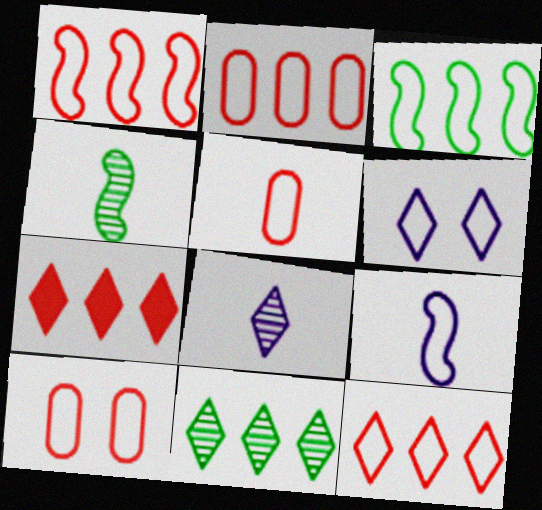[[1, 2, 12], 
[2, 5, 10], 
[3, 5, 6]]